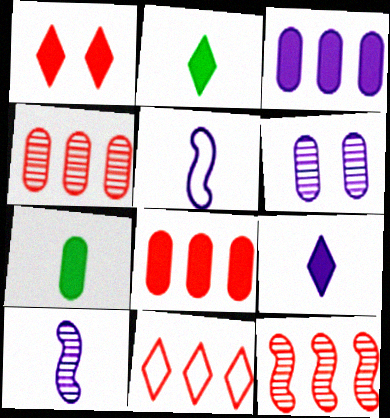[[8, 11, 12]]